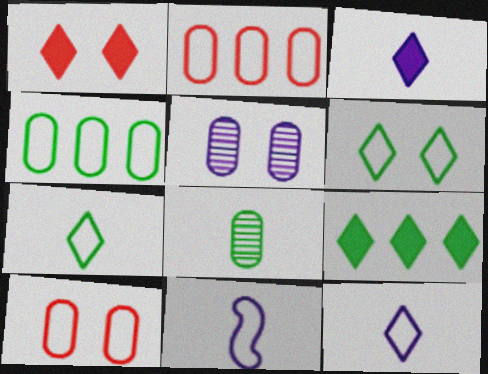[[1, 3, 9], 
[2, 6, 11]]